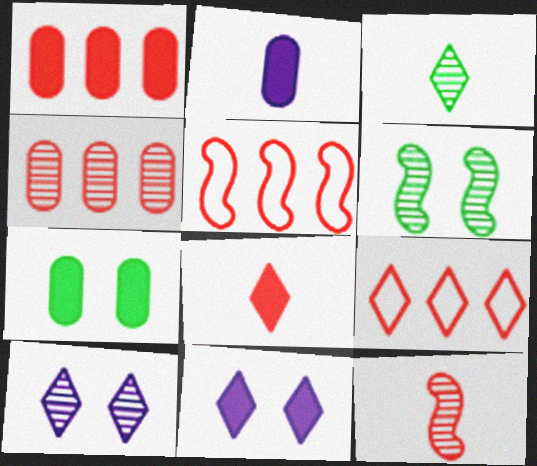[[1, 2, 7], 
[2, 6, 9], 
[3, 9, 11]]